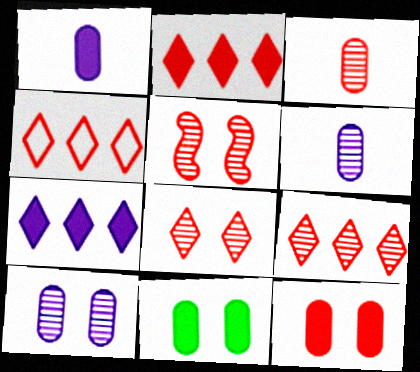[[2, 4, 9], 
[3, 5, 9]]